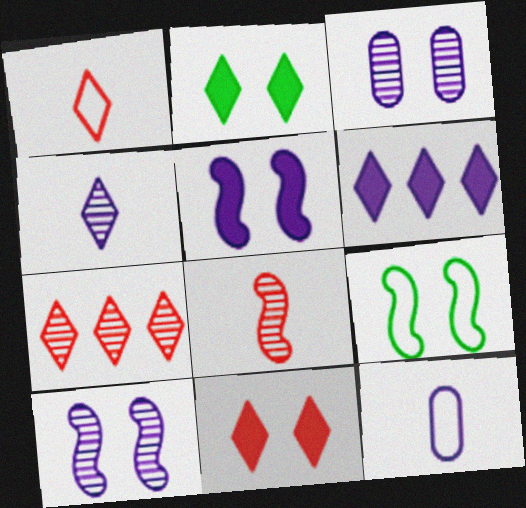[[1, 7, 11], 
[3, 9, 11], 
[6, 10, 12]]